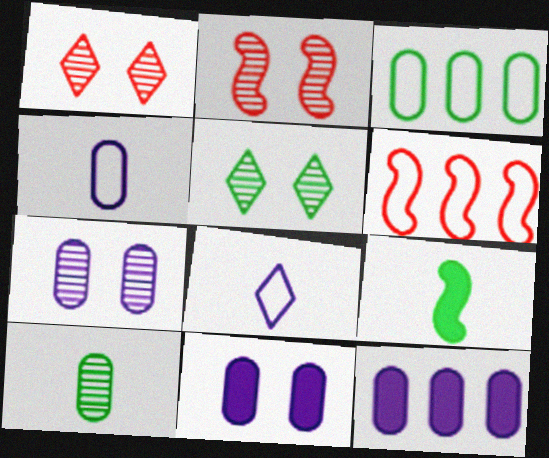[[2, 5, 7], 
[3, 5, 9], 
[4, 7, 12]]